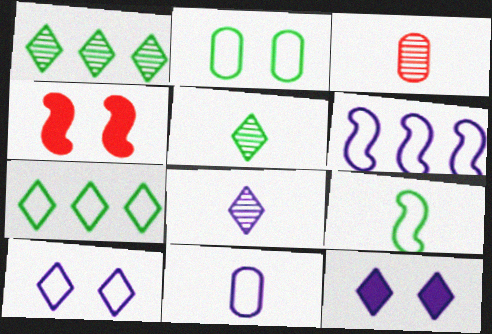[[1, 4, 11], 
[2, 7, 9], 
[6, 10, 11]]